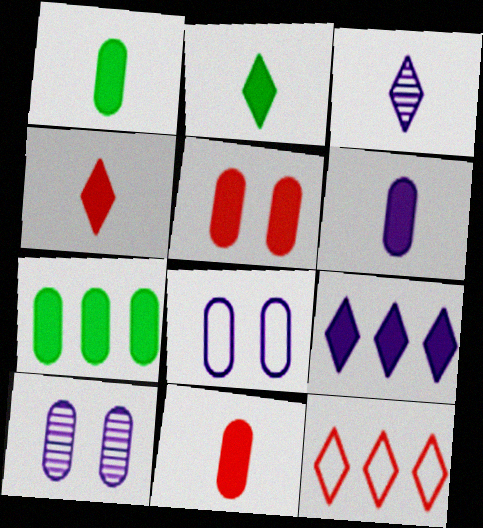[[1, 6, 11], 
[5, 6, 7]]